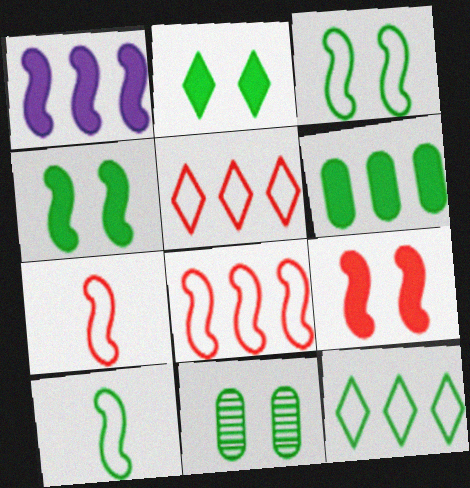[[2, 3, 11]]